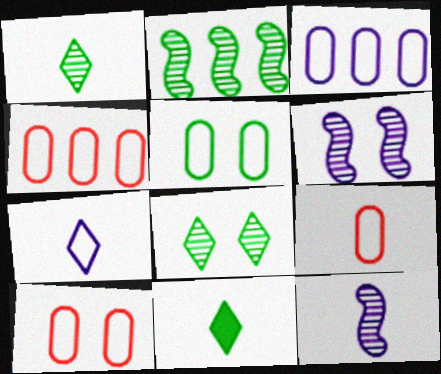[[2, 5, 11], 
[3, 5, 9], 
[4, 6, 11], 
[4, 9, 10], 
[9, 11, 12]]